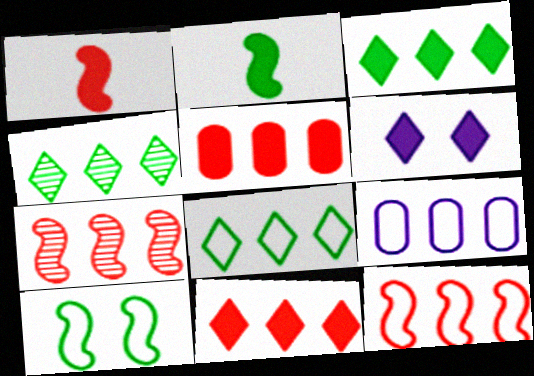[[2, 5, 6], 
[3, 4, 8], 
[3, 7, 9], 
[8, 9, 12]]